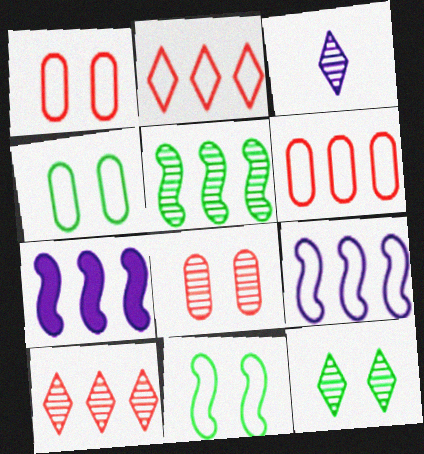[[3, 5, 8], 
[3, 10, 12]]